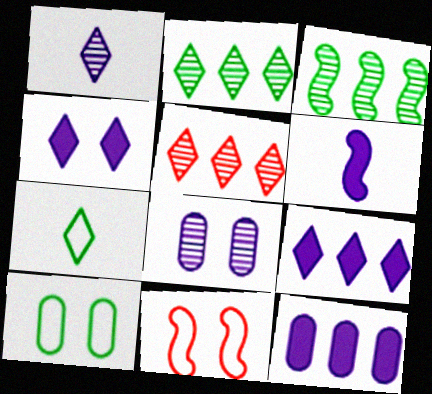[[3, 6, 11], 
[4, 5, 7], 
[4, 6, 12], 
[5, 6, 10]]